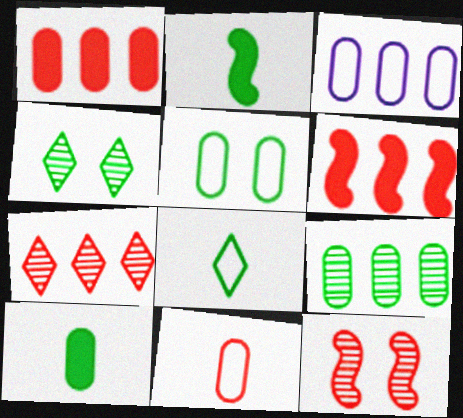[[1, 3, 9], 
[3, 5, 11], 
[5, 9, 10]]